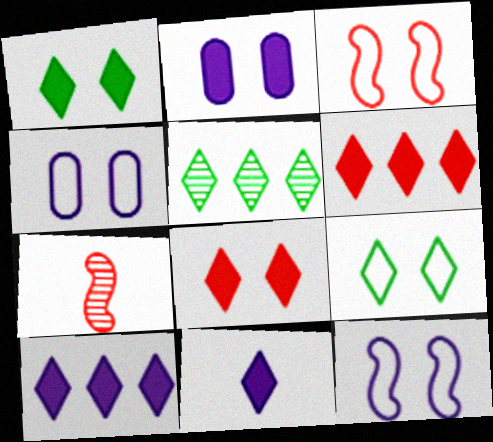[[1, 6, 11], 
[3, 4, 9]]